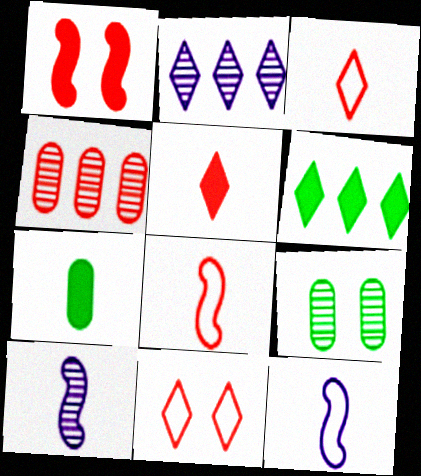[[1, 3, 4], 
[3, 7, 10]]